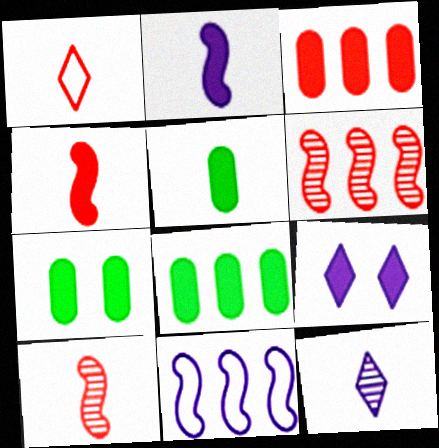[[4, 8, 9], 
[5, 7, 8]]